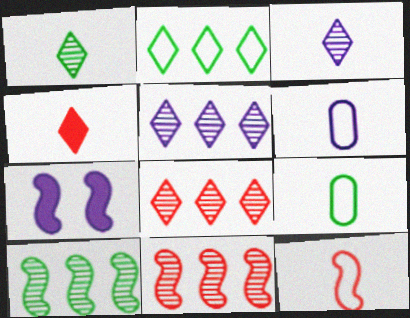[[5, 6, 7], 
[7, 8, 9], 
[7, 10, 12]]